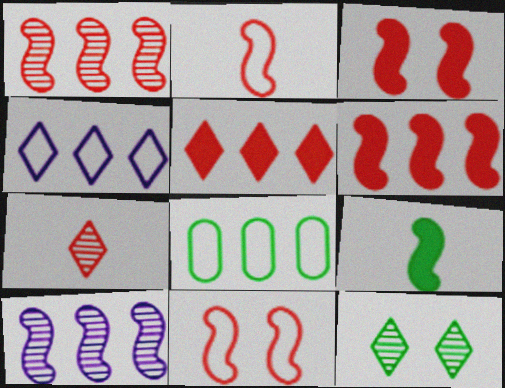[[1, 2, 3], 
[5, 8, 10], 
[8, 9, 12], 
[9, 10, 11]]